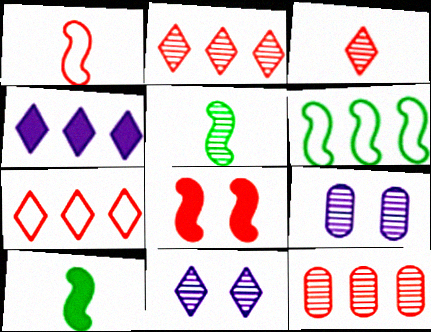[[2, 5, 9], 
[4, 6, 12], 
[5, 11, 12], 
[7, 9, 10]]